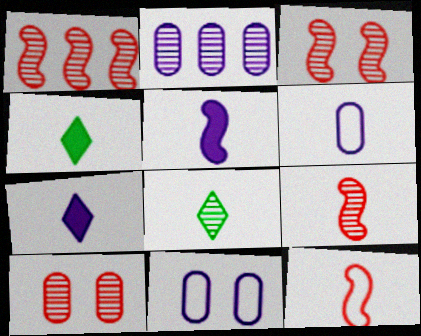[[1, 3, 9], 
[1, 4, 11], 
[2, 3, 8], 
[4, 6, 9]]